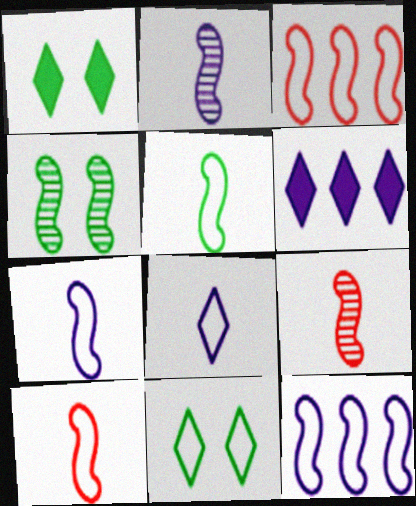[[5, 7, 10]]